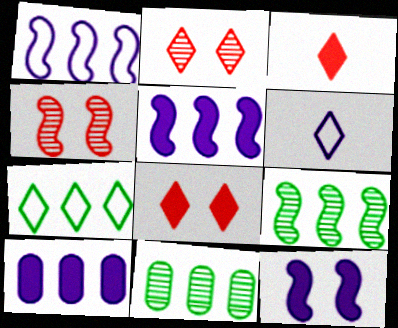[]